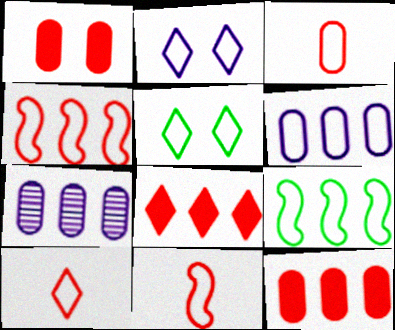[[2, 3, 9], 
[3, 10, 11], 
[5, 6, 11], 
[7, 8, 9]]